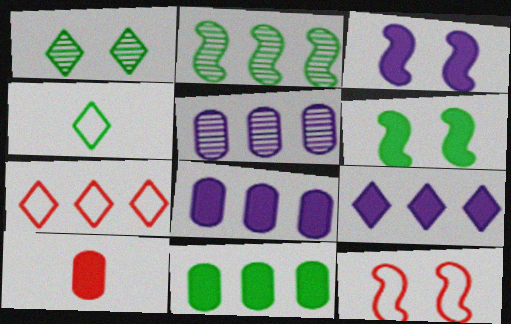[[2, 7, 8], 
[6, 9, 10]]